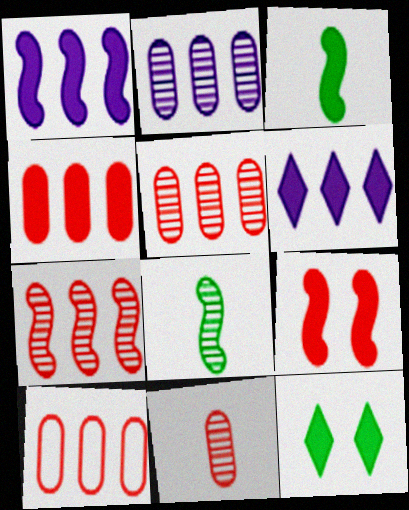[[1, 3, 9], 
[4, 5, 10]]